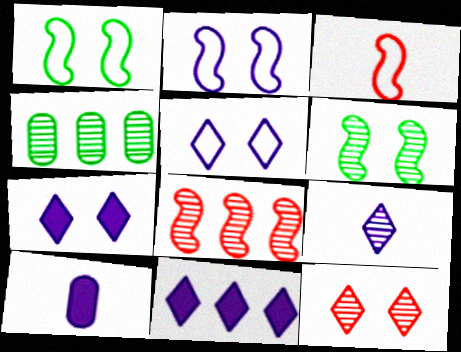[[3, 4, 7], 
[5, 9, 11]]